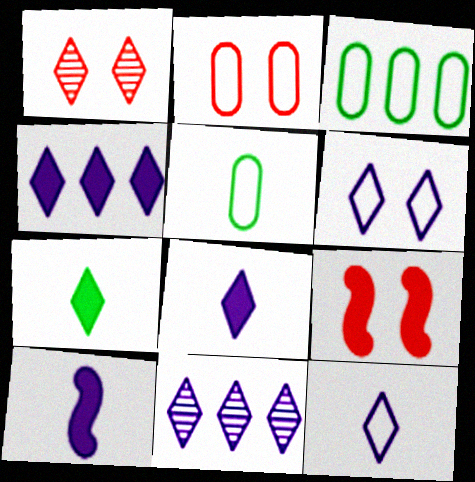[[1, 2, 9], 
[1, 3, 10], 
[5, 9, 11], 
[6, 8, 11]]